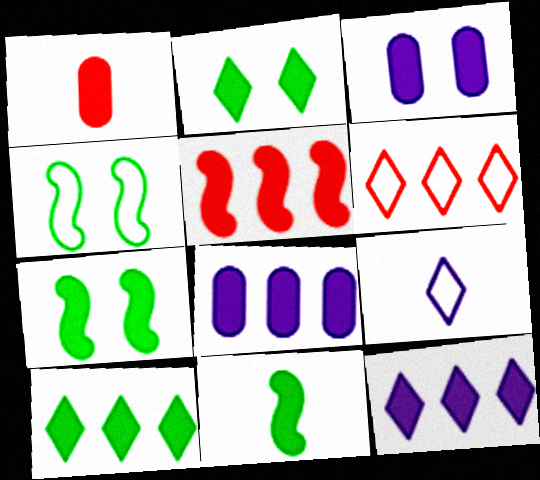[[1, 7, 12], 
[5, 8, 10]]